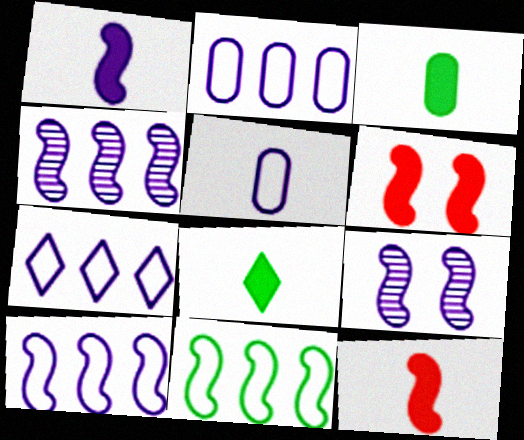[[1, 9, 10], 
[2, 7, 10], 
[9, 11, 12]]